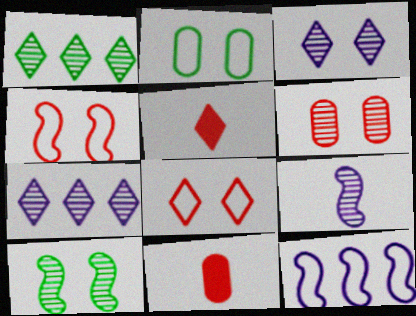[[1, 6, 9], 
[3, 6, 10]]